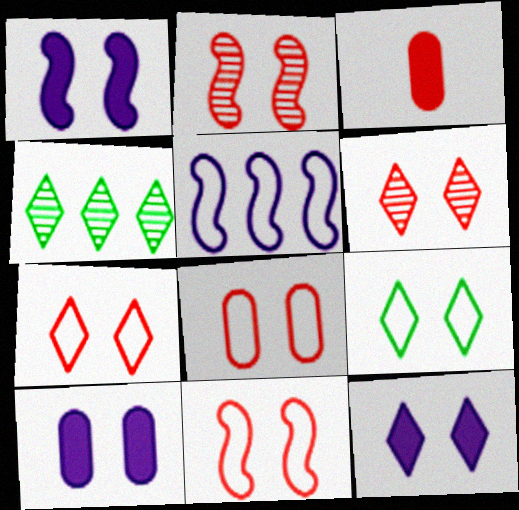[[1, 10, 12], 
[2, 9, 10], 
[6, 9, 12], 
[7, 8, 11]]